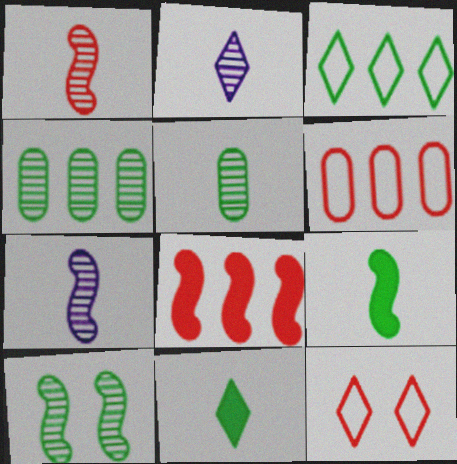[[1, 2, 5]]